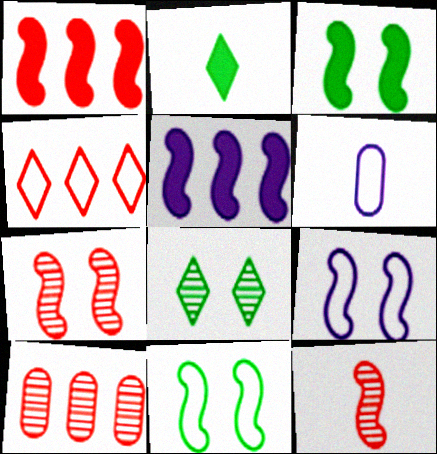[[1, 4, 10], 
[1, 6, 8], 
[2, 6, 12], 
[2, 9, 10], 
[3, 7, 9], 
[4, 6, 11], 
[5, 11, 12]]